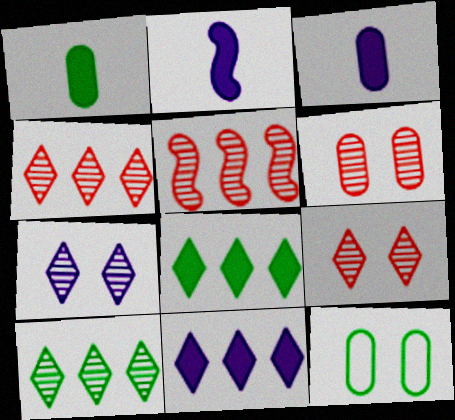[[2, 4, 12]]